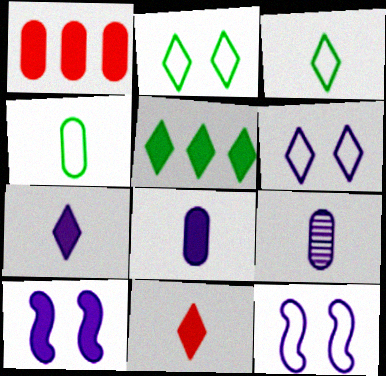[]